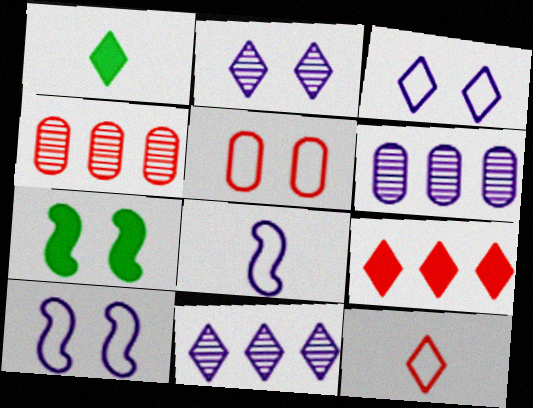[[1, 4, 10], 
[2, 5, 7], 
[6, 7, 12]]